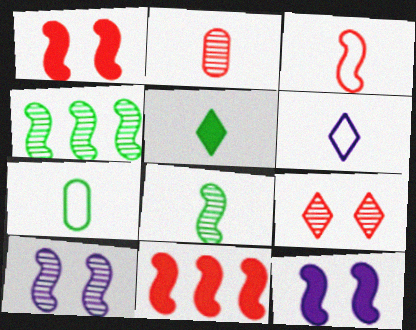[[3, 4, 12], 
[3, 6, 7], 
[5, 7, 8]]